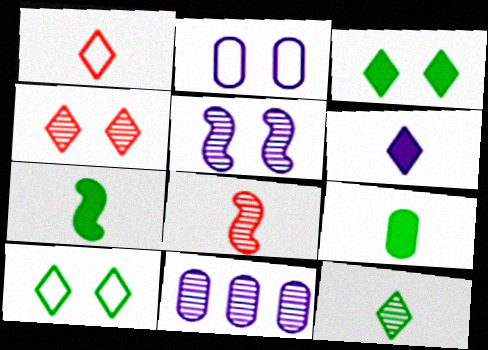[[1, 6, 12]]